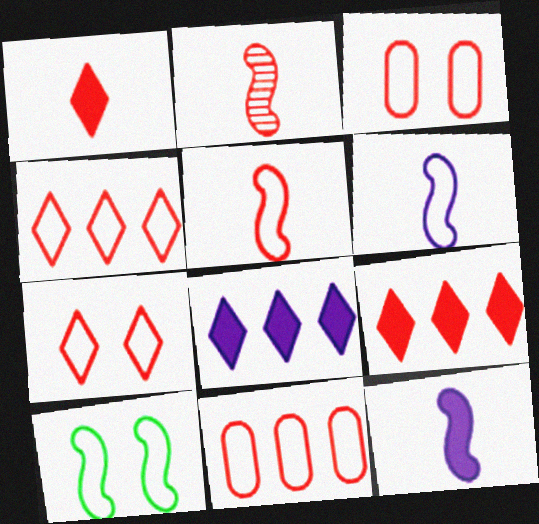[[2, 3, 9], 
[3, 4, 5], 
[5, 7, 11]]